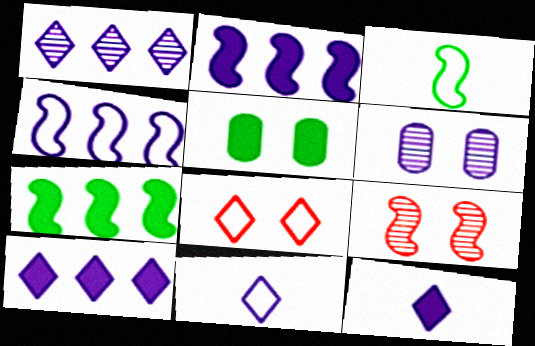[[2, 3, 9], 
[2, 6, 11], 
[4, 6, 12]]